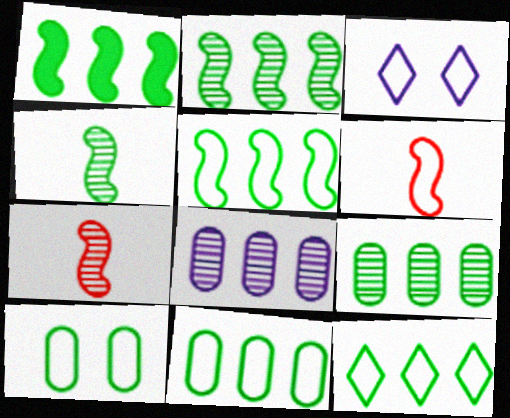[[1, 2, 5], 
[1, 9, 12], 
[3, 6, 11], 
[5, 11, 12]]